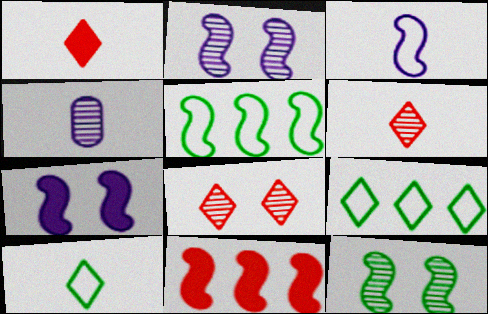[[3, 11, 12]]